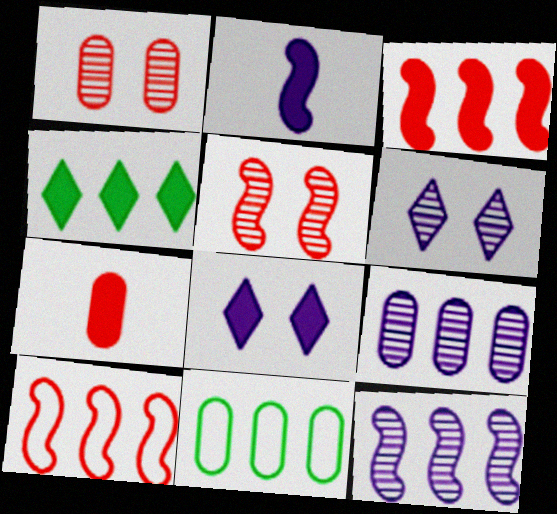[[4, 9, 10]]